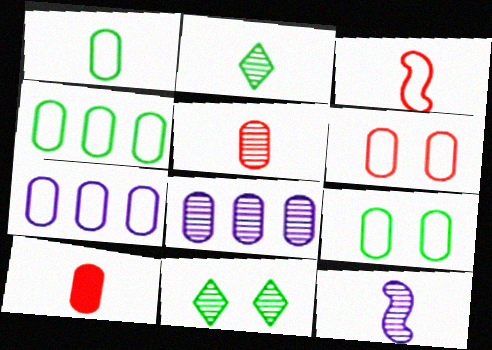[[1, 4, 9], 
[1, 6, 7], 
[2, 5, 12], 
[8, 9, 10]]